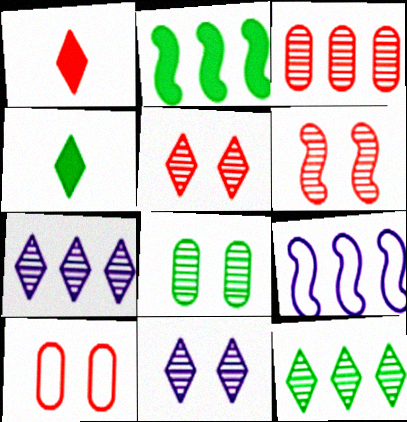[[1, 8, 9], 
[6, 8, 11]]